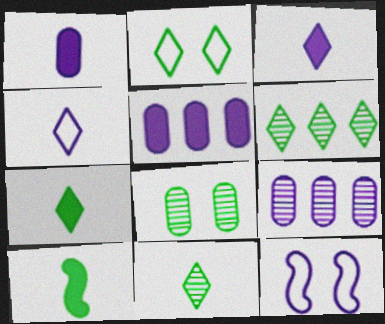[[2, 6, 7], 
[3, 9, 12]]